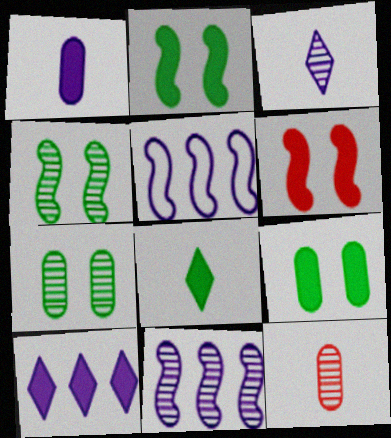[]